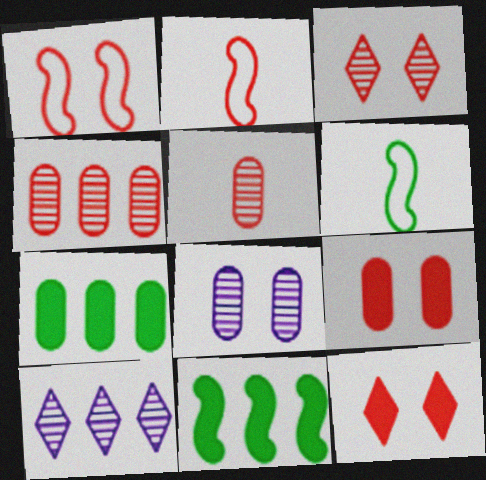[[1, 3, 9], 
[2, 4, 12], 
[6, 9, 10]]